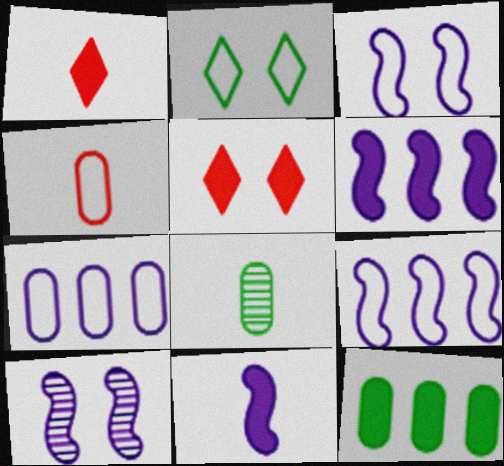[[2, 4, 9], 
[5, 8, 9], 
[5, 11, 12], 
[9, 10, 11]]